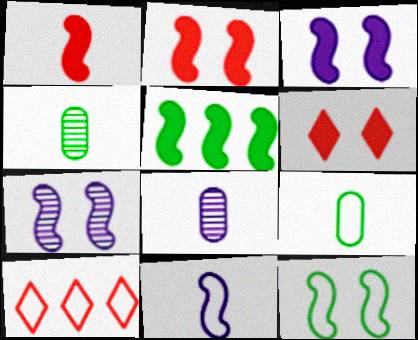[[1, 3, 5], 
[2, 7, 12], 
[3, 4, 10]]